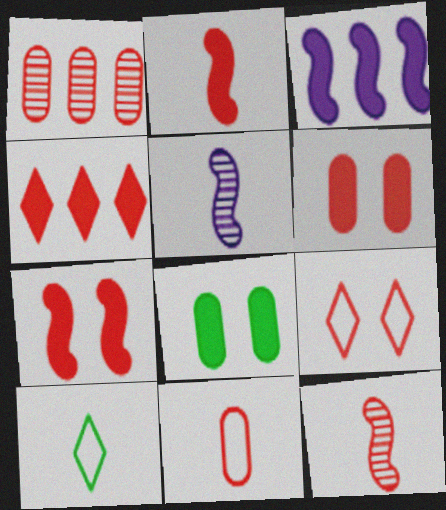[[1, 2, 9], 
[1, 6, 11], 
[2, 4, 6]]